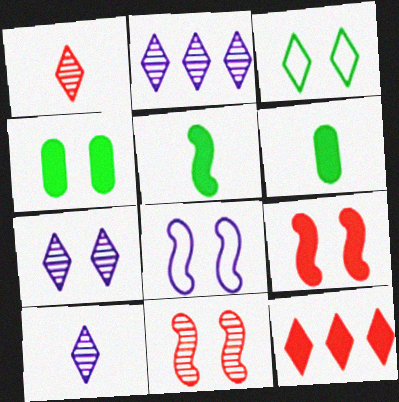[[2, 7, 10], 
[3, 10, 12]]